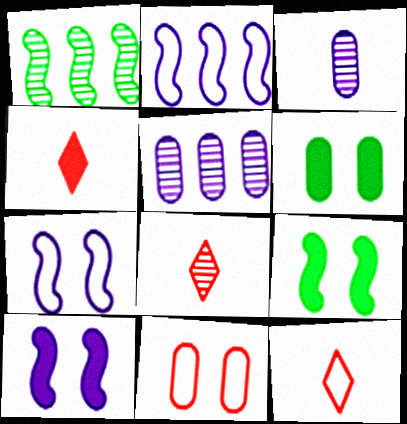[[2, 6, 8], 
[4, 8, 12], 
[5, 9, 12]]